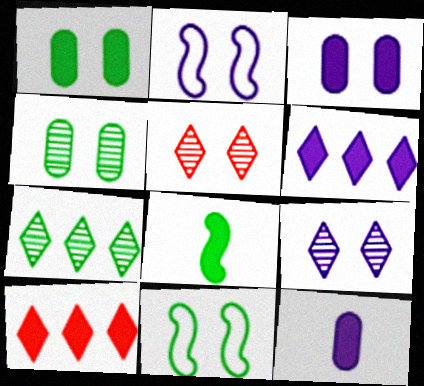[[1, 2, 5], 
[2, 3, 9], 
[3, 5, 11], 
[3, 8, 10]]